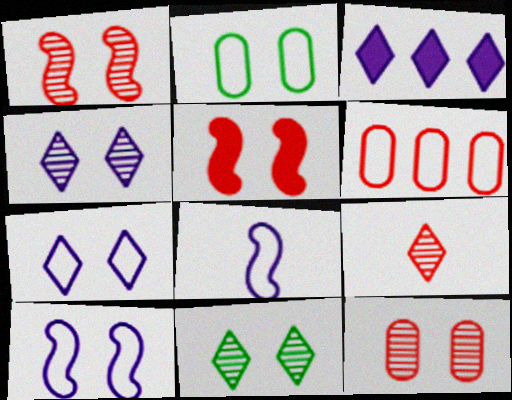[[2, 4, 5], 
[5, 6, 9]]